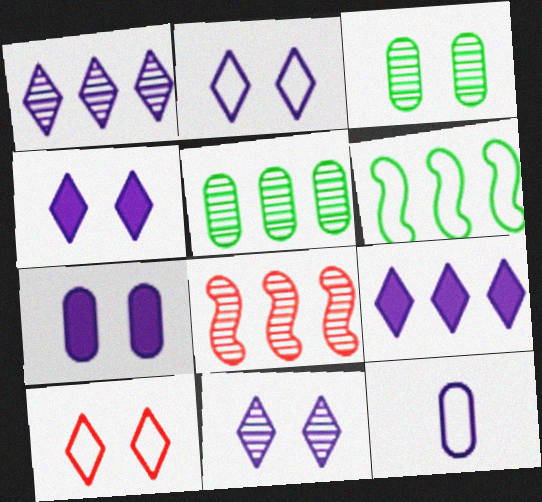[[1, 5, 8], 
[2, 4, 11], 
[6, 10, 12]]